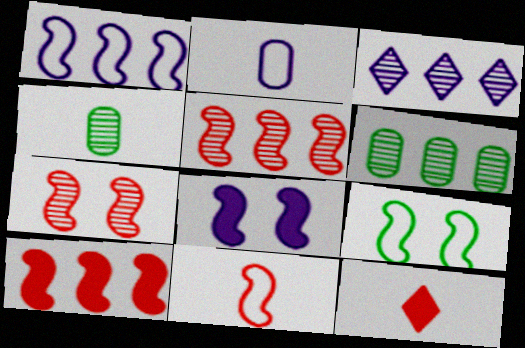[[1, 9, 11], 
[2, 3, 8], 
[3, 4, 7], 
[3, 5, 6], 
[7, 8, 9], 
[7, 10, 11]]